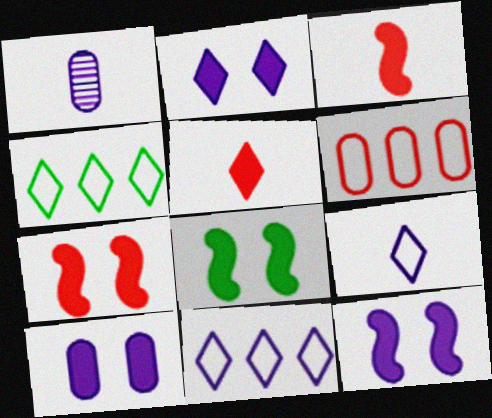[[1, 4, 7], 
[1, 11, 12], 
[2, 10, 12], 
[7, 8, 12]]